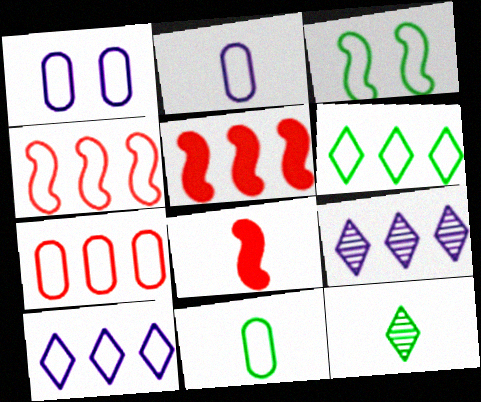[[1, 5, 12], 
[1, 7, 11], 
[2, 8, 12], 
[3, 6, 11]]